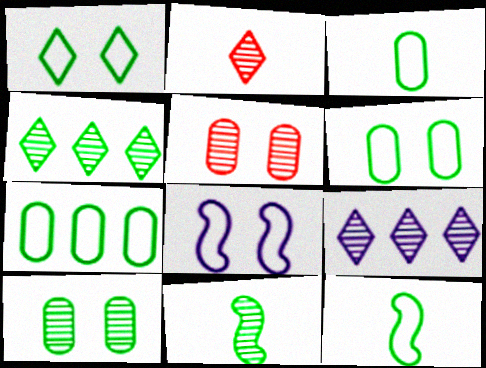[[1, 7, 12], 
[3, 6, 7], 
[4, 10, 11], 
[5, 9, 11]]